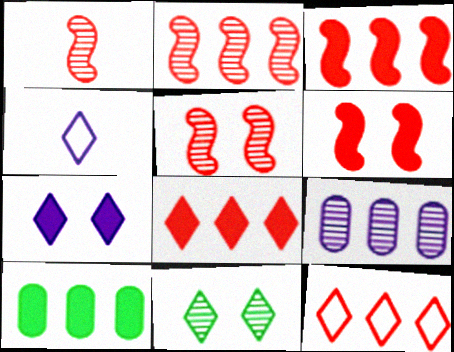[[1, 2, 5], 
[1, 9, 11], 
[4, 5, 10], 
[4, 8, 11]]